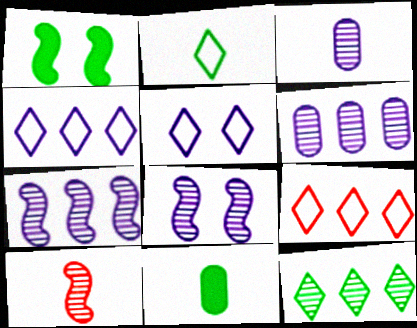[[1, 3, 9], 
[2, 5, 9], 
[8, 9, 11]]